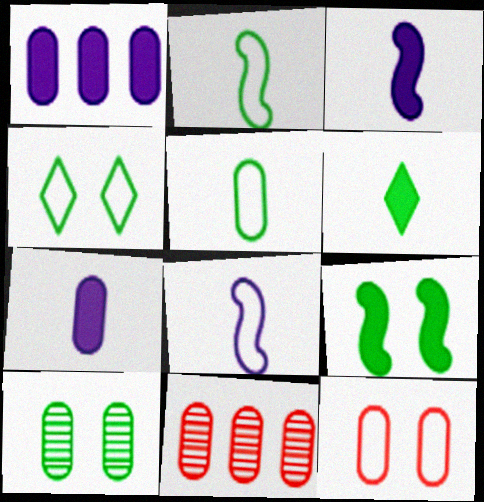[[3, 4, 11], 
[4, 9, 10]]